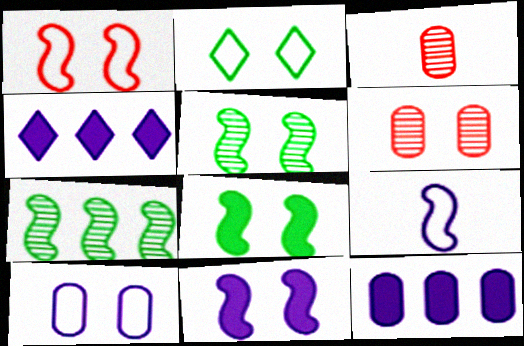[[1, 2, 10], 
[1, 5, 11], 
[2, 6, 11]]